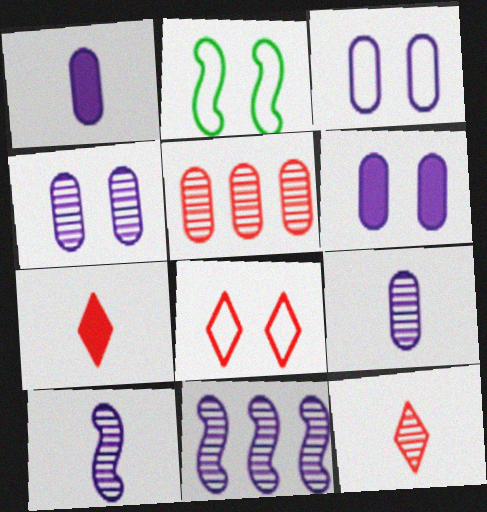[[2, 3, 8], 
[3, 4, 6]]